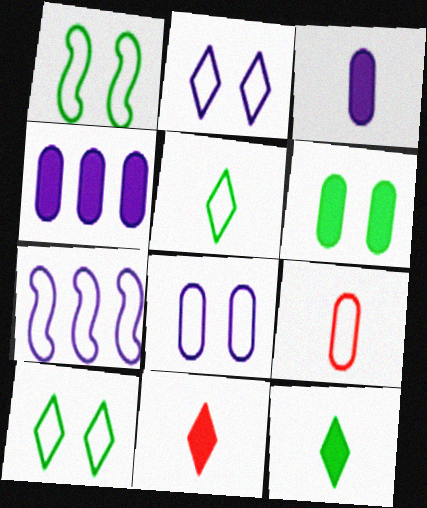[[7, 9, 10]]